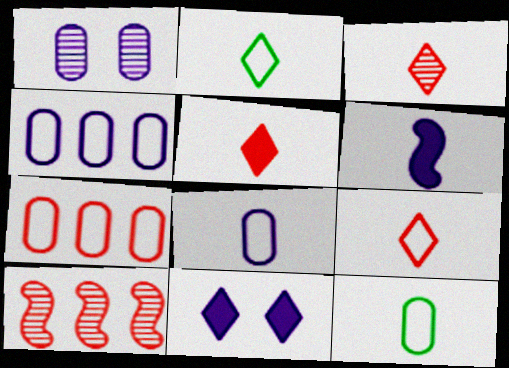[[3, 5, 9], 
[3, 6, 12], 
[10, 11, 12]]